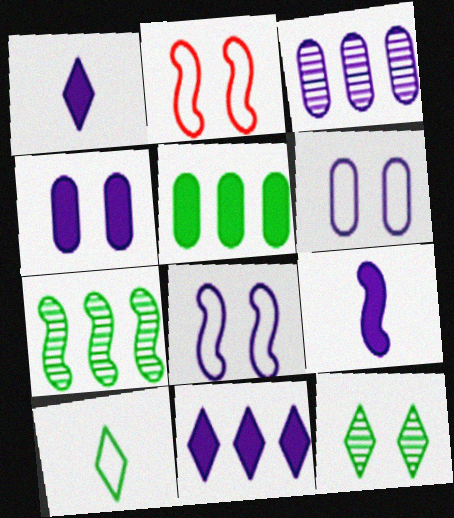[[1, 3, 8], 
[2, 4, 12], 
[2, 7, 9], 
[4, 9, 11]]